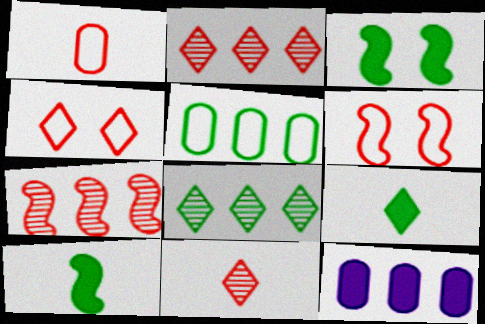[]